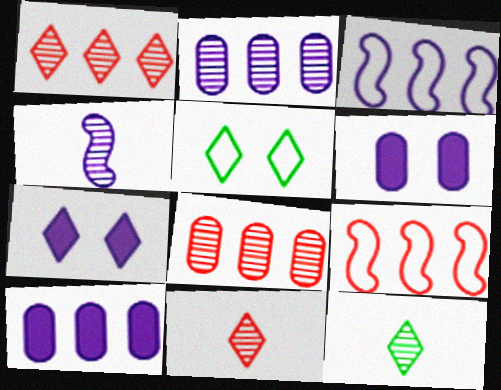[[6, 9, 12]]